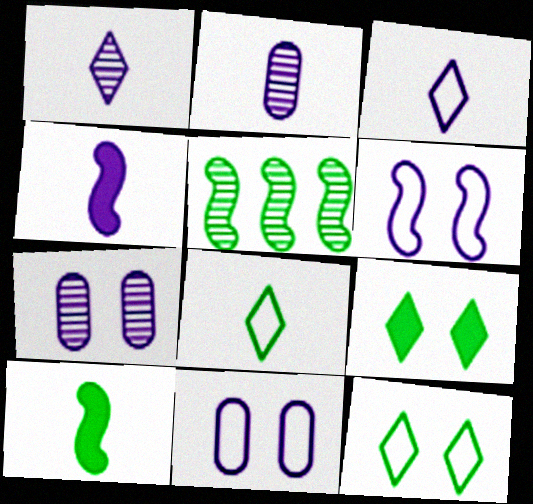[[2, 3, 4]]